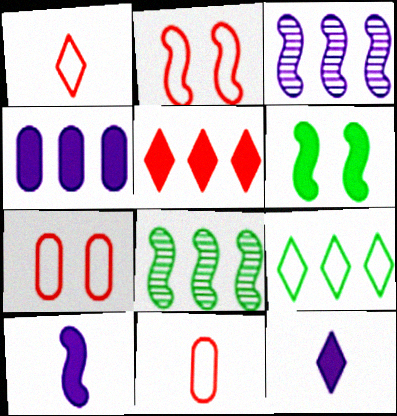[[2, 8, 10], 
[7, 8, 12]]